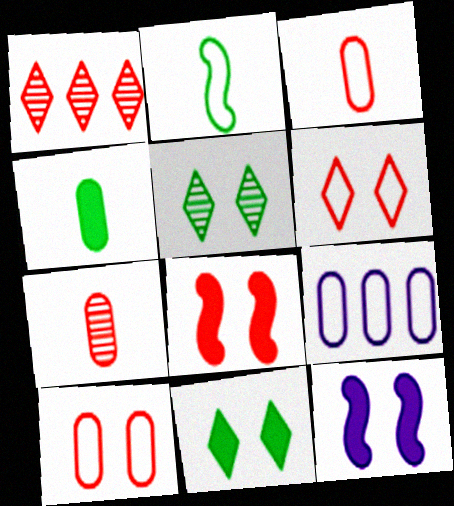[[1, 3, 8], 
[2, 6, 9], 
[5, 10, 12]]